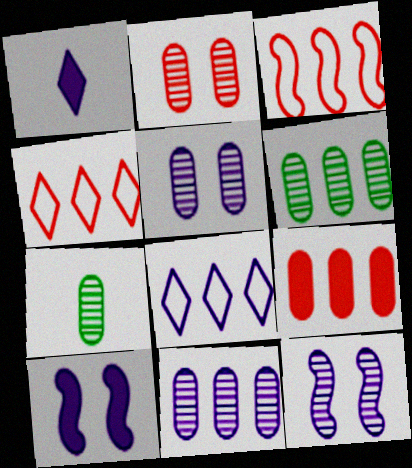[[2, 7, 11], 
[4, 7, 10]]